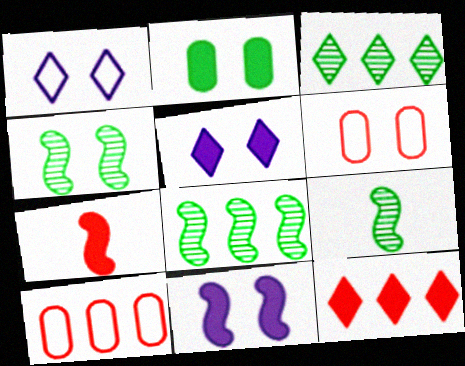[[4, 5, 6], 
[4, 8, 9], 
[5, 9, 10]]